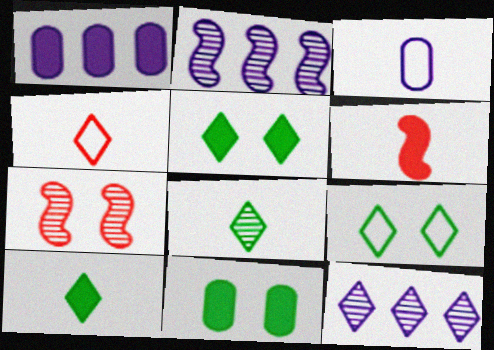[[1, 5, 6], 
[2, 4, 11], 
[3, 6, 8], 
[4, 5, 12]]